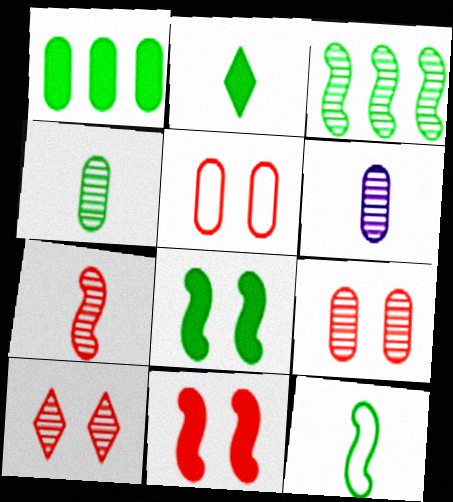[[1, 2, 8], 
[1, 5, 6], 
[2, 4, 12], 
[3, 6, 10], 
[3, 8, 12], 
[5, 10, 11]]